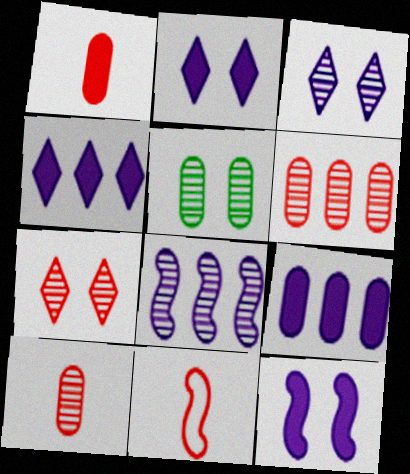[[4, 5, 11]]